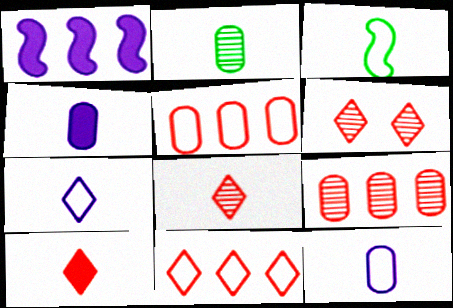[[3, 4, 8], 
[6, 10, 11]]